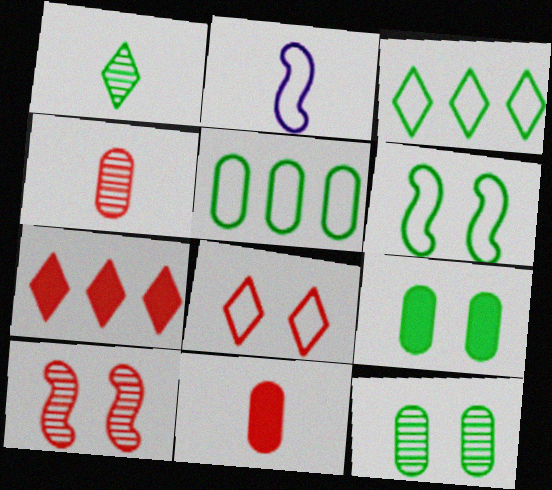[[1, 2, 11], 
[2, 5, 8], 
[2, 7, 12]]